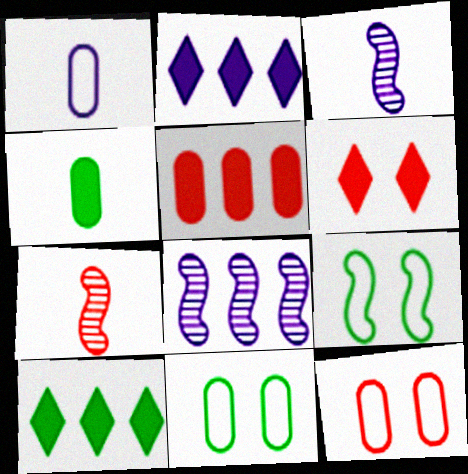[[2, 7, 11], 
[3, 10, 12]]